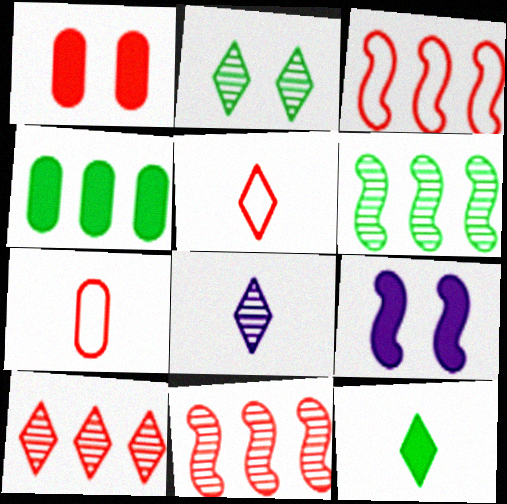[[1, 5, 11], 
[2, 8, 10], 
[5, 8, 12]]